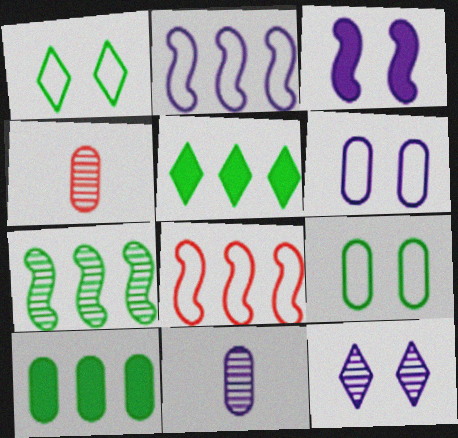[[3, 6, 12], 
[4, 6, 10], 
[4, 7, 12]]